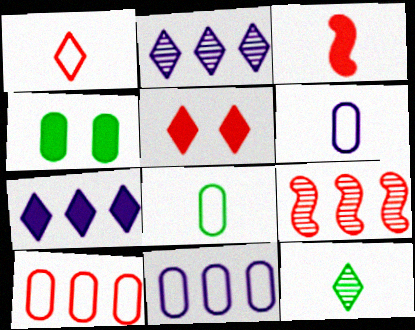[[3, 4, 7], 
[3, 6, 12]]